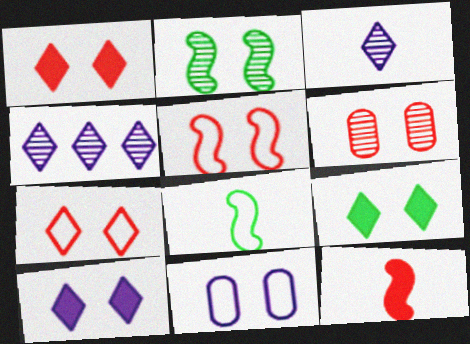[[1, 2, 11], 
[1, 5, 6], 
[1, 9, 10]]